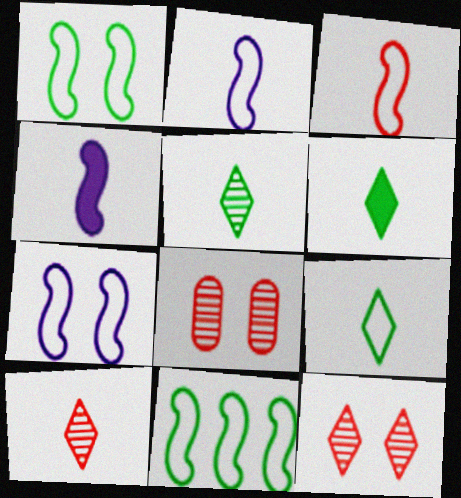[[3, 7, 11], 
[5, 6, 9]]